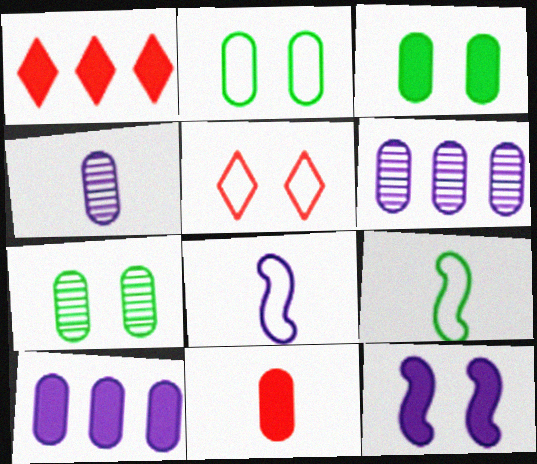[[1, 7, 8], 
[2, 3, 7], 
[2, 6, 11], 
[3, 10, 11], 
[5, 7, 12]]